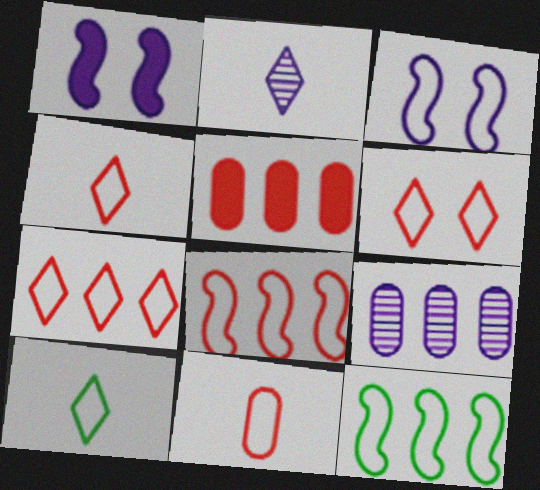[[4, 6, 7], 
[6, 8, 11]]